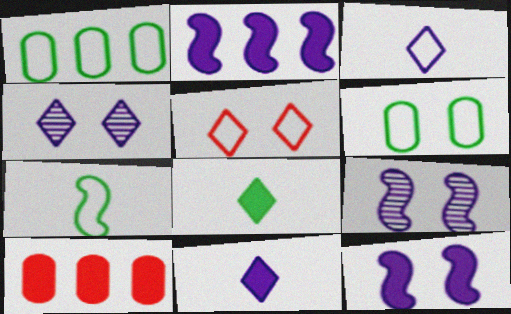[[4, 7, 10], 
[8, 10, 12]]